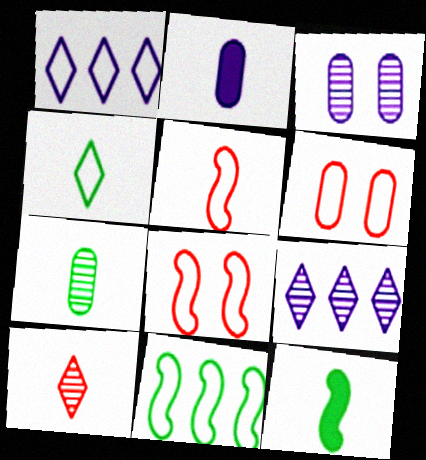[[4, 7, 12], 
[6, 9, 12]]